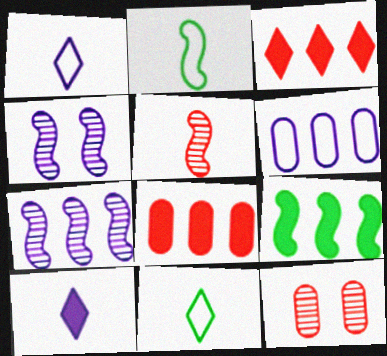[[1, 9, 12], 
[4, 6, 10], 
[4, 8, 11]]